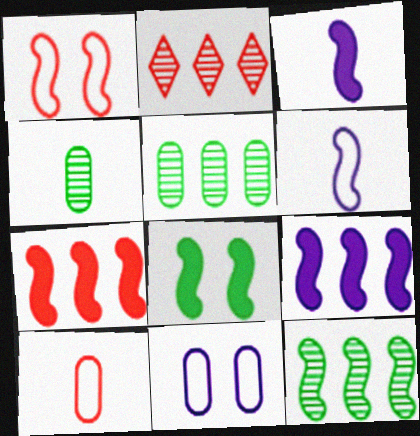[[1, 3, 12], 
[3, 7, 8]]